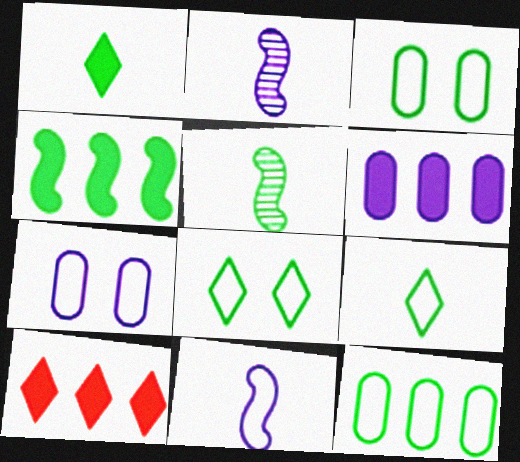[[2, 3, 10], 
[4, 6, 10], 
[5, 7, 10]]